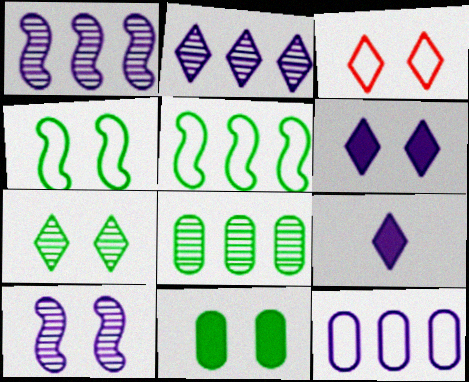[[3, 6, 7], 
[3, 10, 11], 
[4, 7, 11], 
[9, 10, 12]]